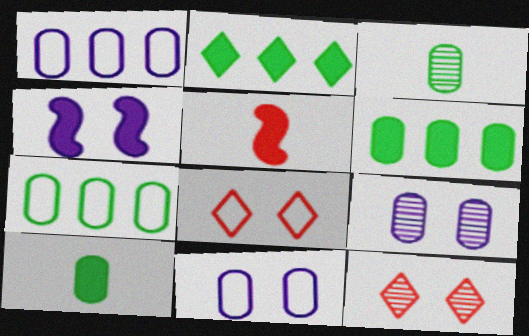[]